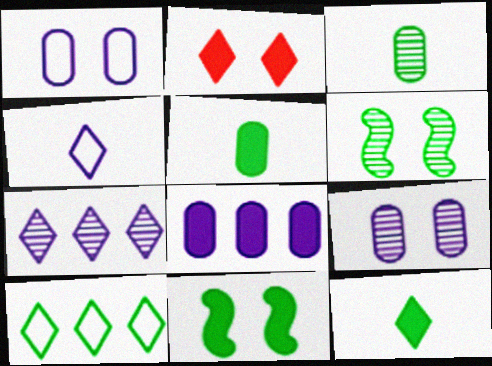[[1, 2, 6], 
[3, 10, 11], 
[5, 6, 10]]